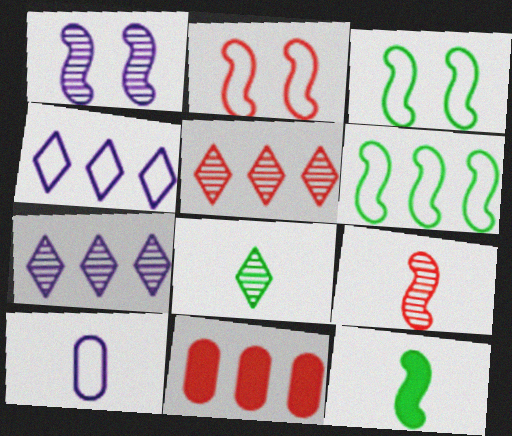[[6, 7, 11]]